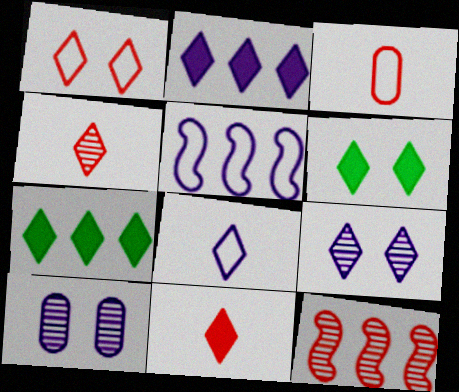[[1, 6, 9], 
[2, 6, 11], 
[2, 8, 9]]